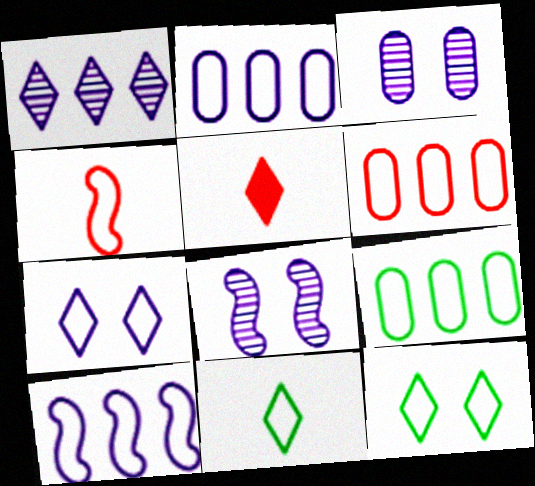[[1, 5, 12], 
[2, 4, 12], 
[2, 6, 9], 
[4, 7, 9], 
[5, 8, 9]]